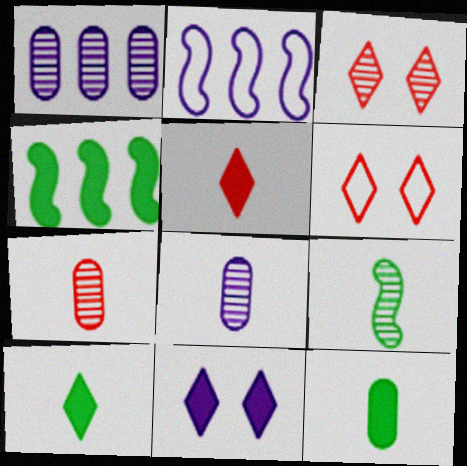[[1, 3, 9], 
[2, 3, 12], 
[2, 8, 11], 
[4, 6, 8]]